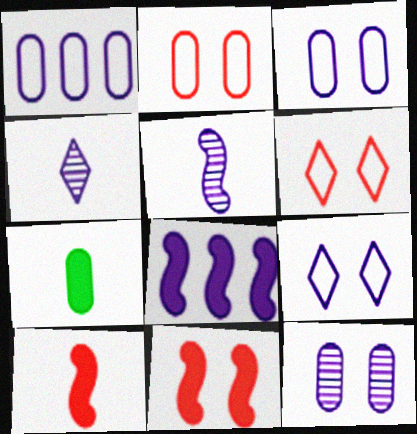[[3, 4, 8]]